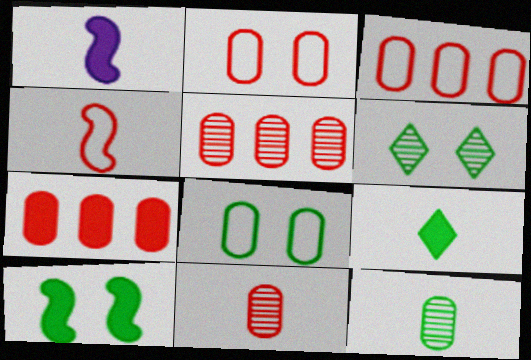[[1, 3, 6], 
[2, 7, 11], 
[3, 5, 7], 
[6, 8, 10]]